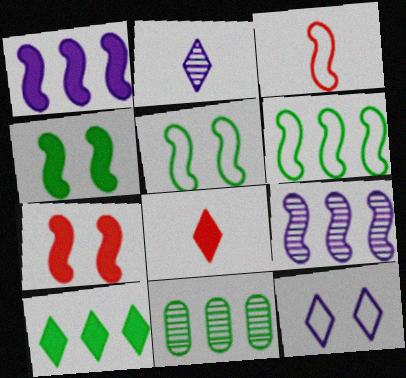[[3, 4, 9], 
[6, 10, 11]]